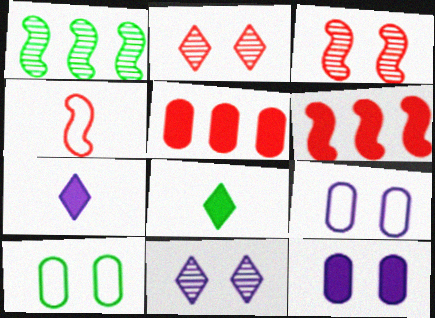[[1, 8, 10], 
[2, 4, 5], 
[3, 4, 6], 
[6, 8, 12]]